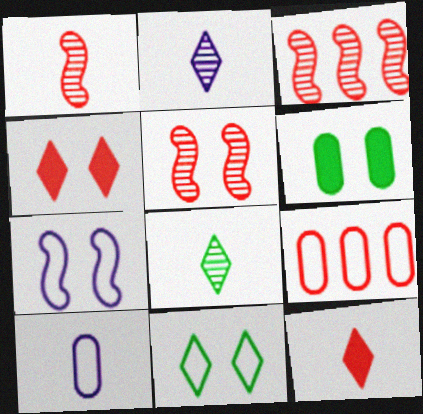[[1, 3, 5], 
[1, 4, 9], 
[5, 9, 12]]